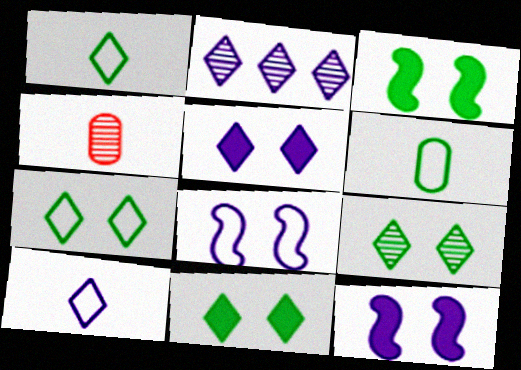[[2, 5, 10], 
[7, 9, 11]]